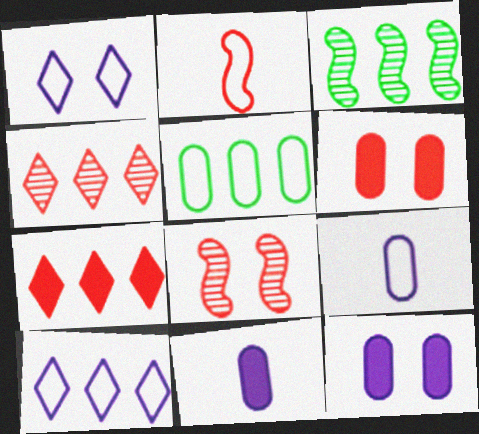[[1, 2, 5], 
[2, 4, 6]]